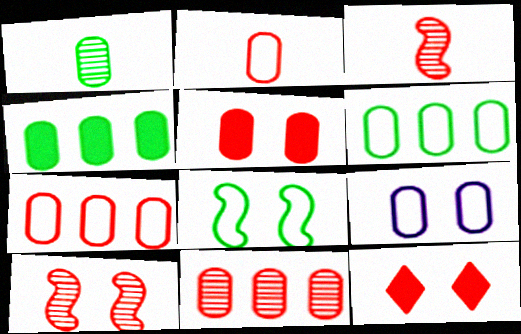[[2, 5, 11], 
[2, 6, 9], 
[3, 7, 12]]